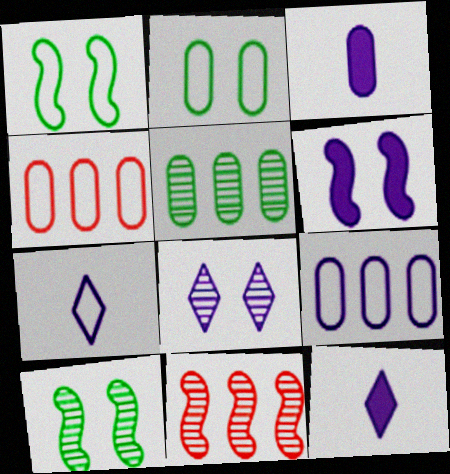[[1, 4, 7], 
[2, 11, 12], 
[4, 10, 12]]